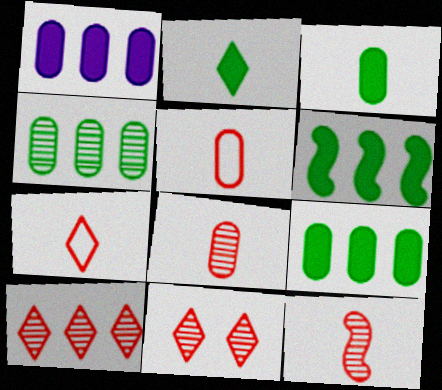[]